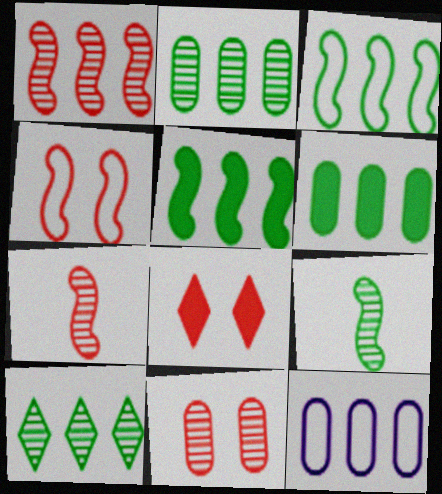[[3, 6, 10], 
[4, 8, 11], 
[8, 9, 12]]